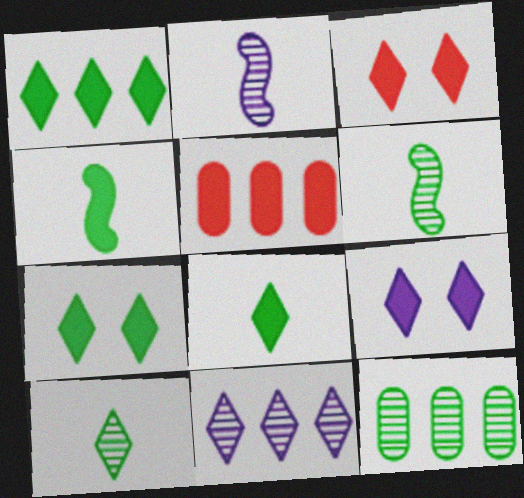[[1, 7, 8], 
[3, 7, 9], 
[4, 5, 9]]